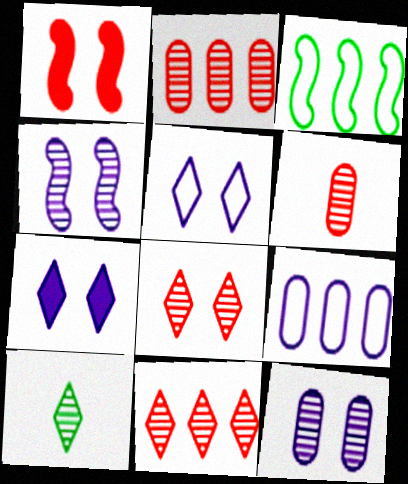[[1, 9, 10], 
[2, 4, 10], 
[3, 6, 7]]